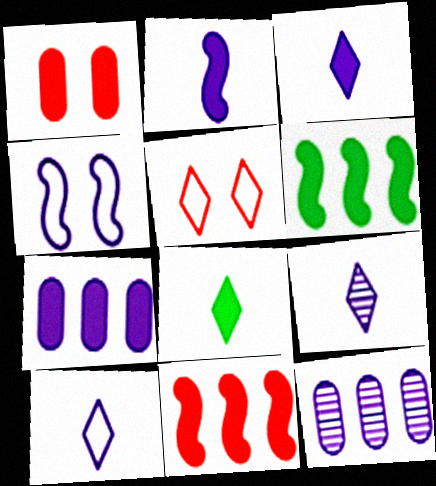[[1, 3, 6], 
[3, 4, 12], 
[3, 9, 10], 
[4, 7, 9]]